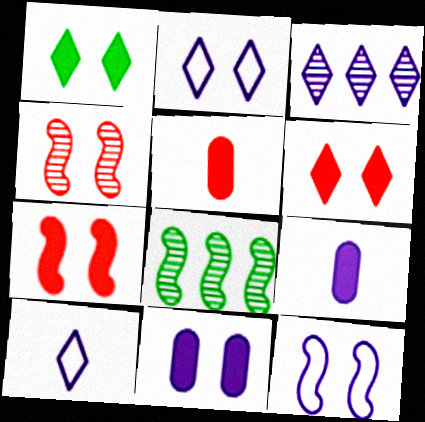[[1, 7, 11], 
[2, 5, 8], 
[3, 9, 12]]